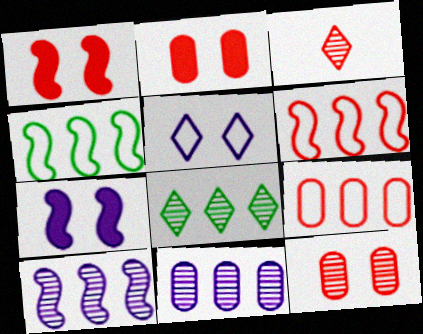[[1, 3, 9], 
[2, 3, 6]]